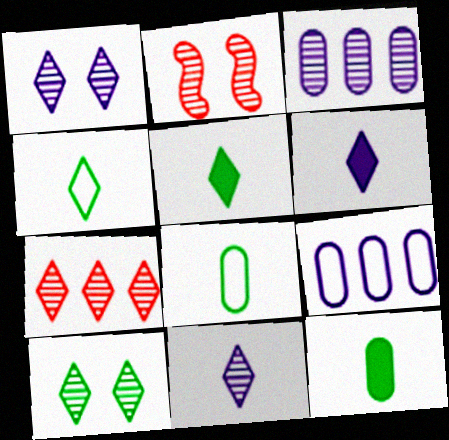[[2, 5, 9], 
[7, 10, 11]]